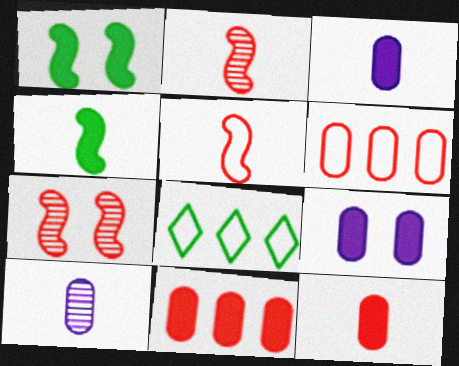[[2, 8, 9], 
[3, 7, 8]]